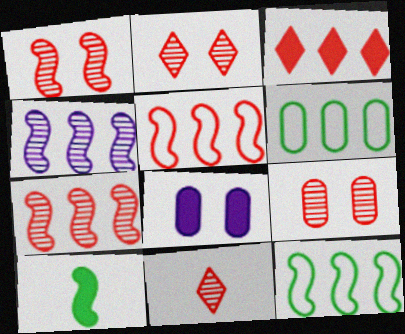[[1, 2, 9], 
[3, 4, 6], 
[3, 8, 10], 
[7, 9, 11], 
[8, 11, 12]]